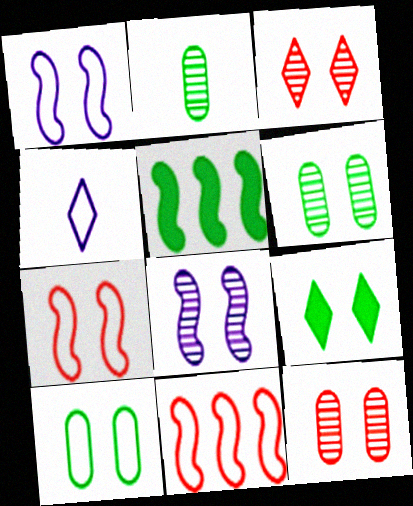[[1, 9, 12], 
[3, 6, 8], 
[4, 5, 12], 
[4, 10, 11]]